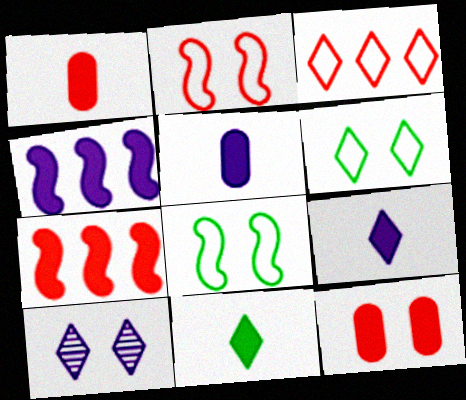[[3, 10, 11], 
[4, 11, 12], 
[8, 10, 12]]